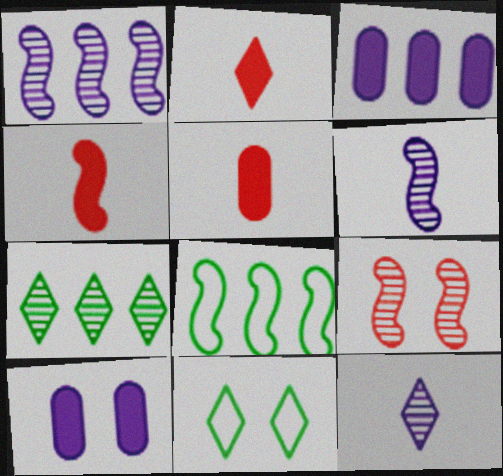[[1, 5, 11], 
[2, 4, 5], 
[9, 10, 11]]